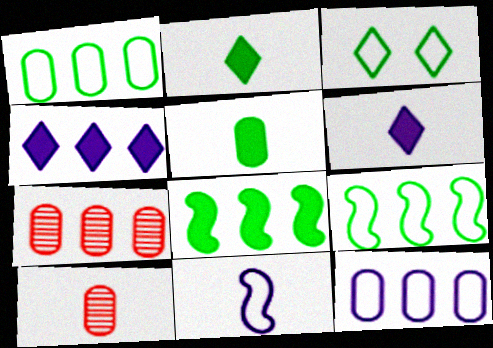[[2, 10, 11], 
[4, 7, 9]]